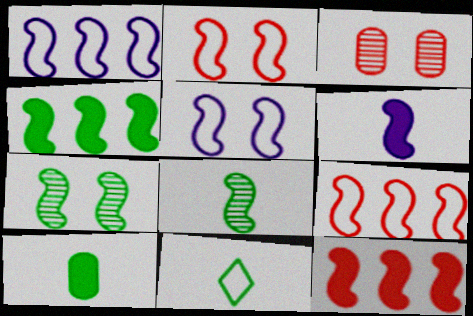[[5, 8, 12], 
[6, 7, 9], 
[8, 10, 11]]